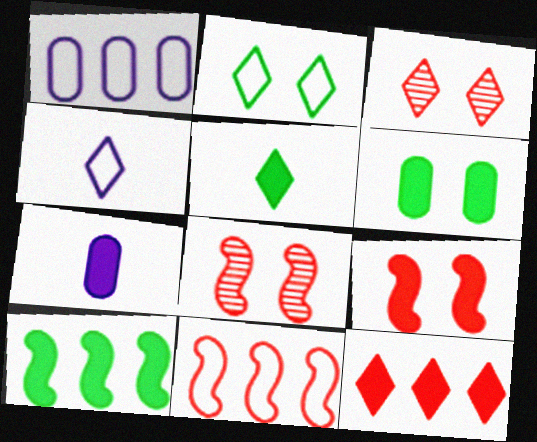[[1, 5, 8], 
[5, 6, 10]]